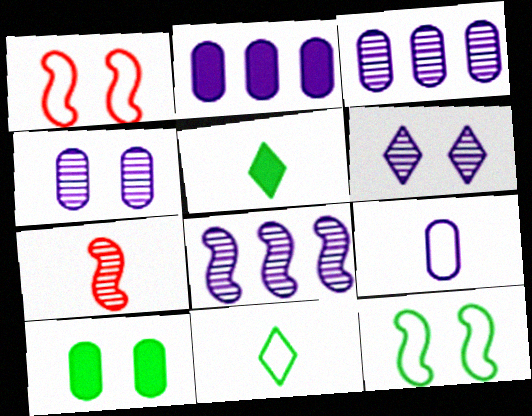[[1, 3, 5], 
[1, 6, 10], 
[2, 4, 9], 
[5, 7, 9]]